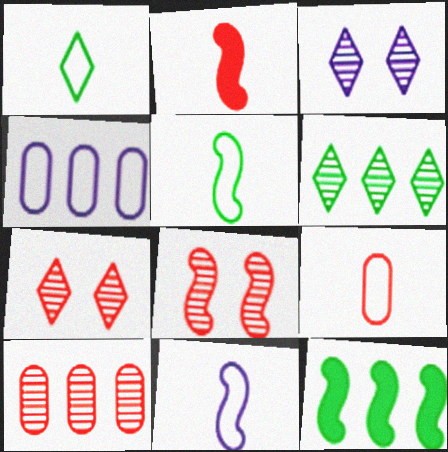[[1, 9, 11], 
[3, 9, 12], 
[8, 11, 12]]